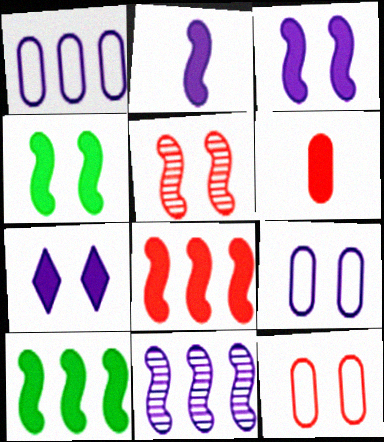[[2, 4, 8], 
[6, 7, 10]]